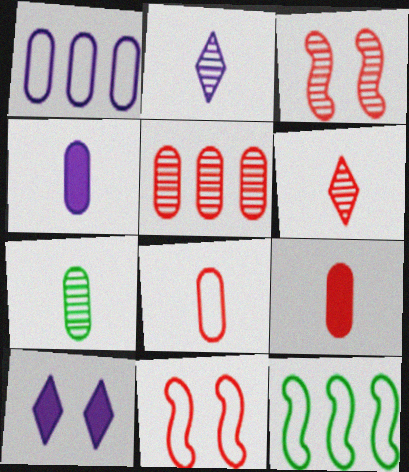[[3, 5, 6], 
[4, 7, 8]]